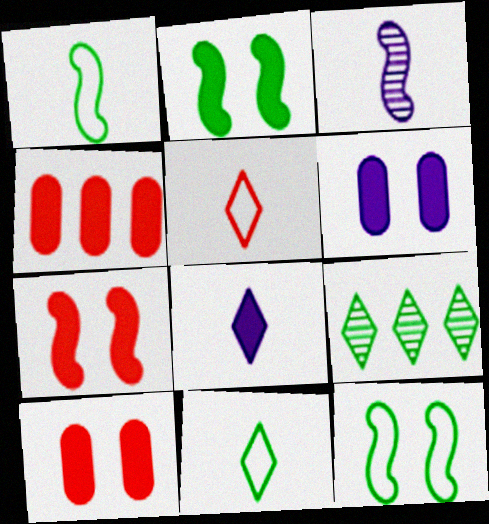[[2, 4, 8]]